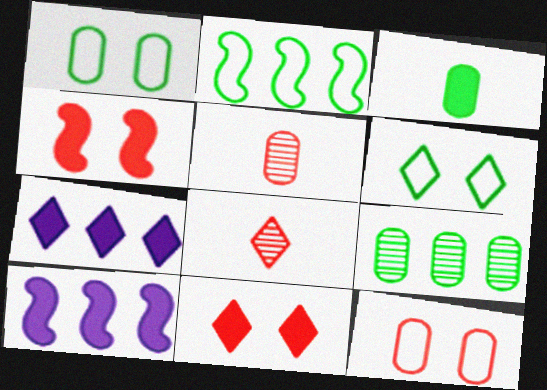[[1, 3, 9], 
[1, 8, 10], 
[3, 4, 7], 
[3, 10, 11], 
[5, 6, 10], 
[6, 7, 8]]